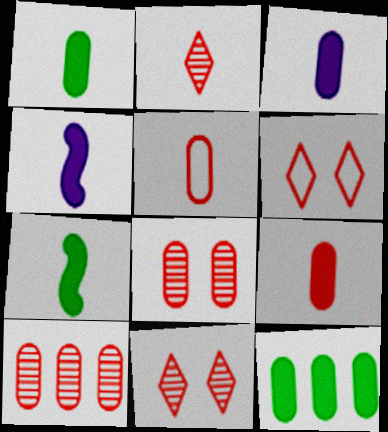[[1, 3, 9]]